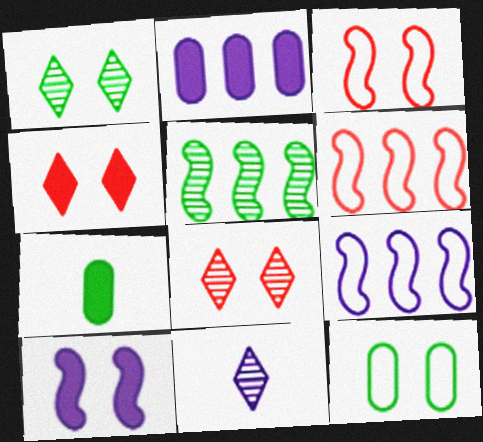[[7, 8, 9], 
[8, 10, 12]]